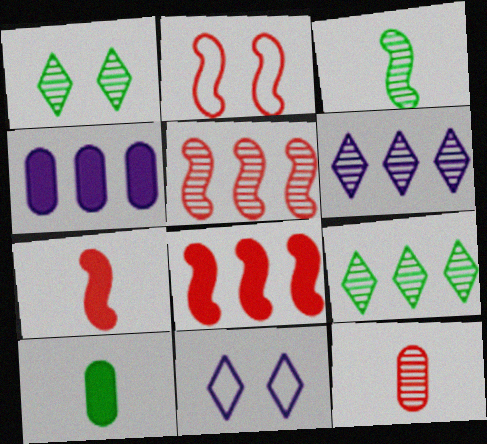[[2, 5, 7], 
[2, 6, 10], 
[5, 10, 11]]